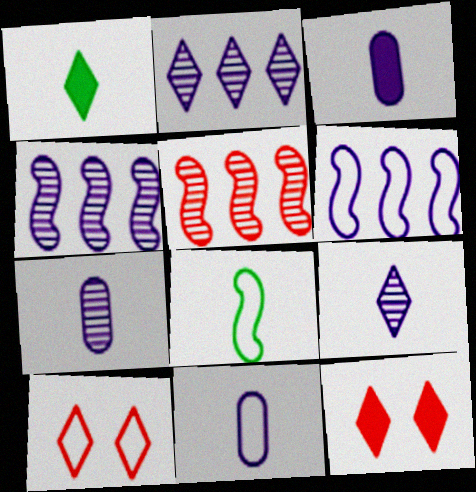[[1, 2, 10], 
[3, 7, 11]]